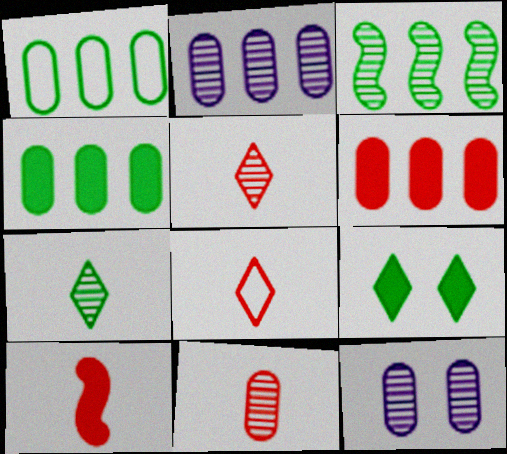[[1, 2, 6], 
[3, 5, 12], 
[8, 10, 11]]